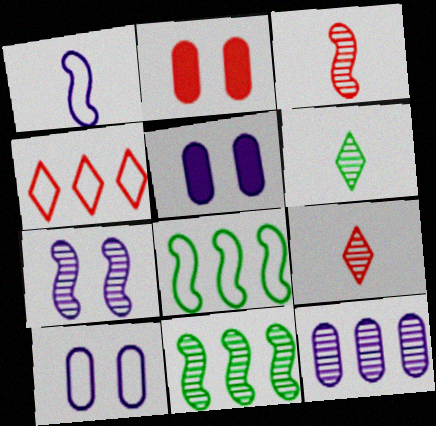[[2, 3, 4], 
[3, 7, 11], 
[5, 8, 9]]